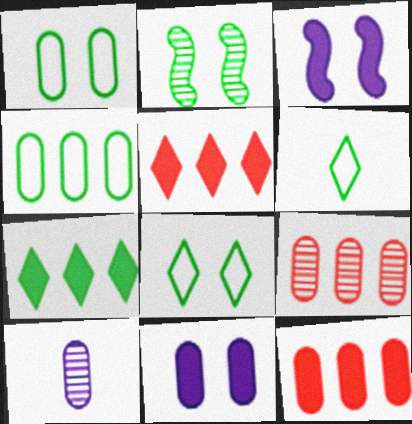[[1, 10, 12], 
[3, 6, 9]]